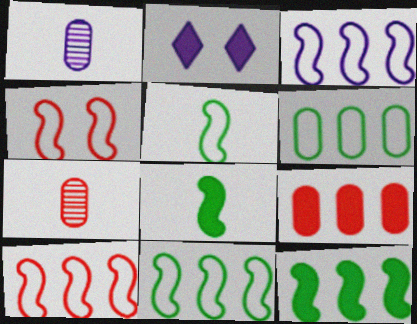[[1, 2, 3], 
[2, 7, 11], 
[2, 8, 9], 
[3, 4, 5], 
[3, 10, 11]]